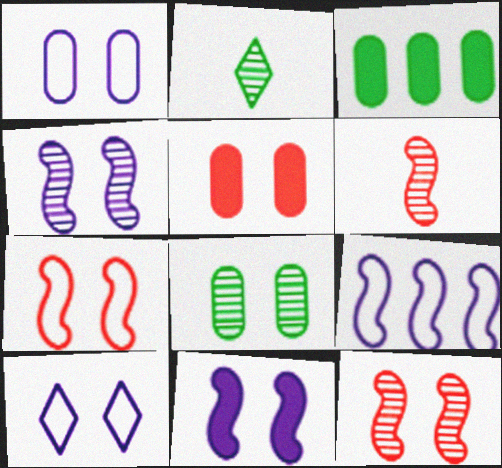[[1, 5, 8], 
[2, 5, 9], 
[3, 6, 10]]